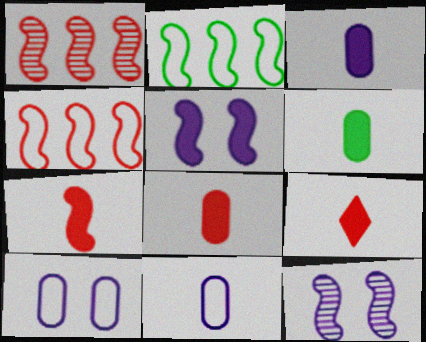[[2, 7, 12], 
[3, 6, 8], 
[7, 8, 9]]